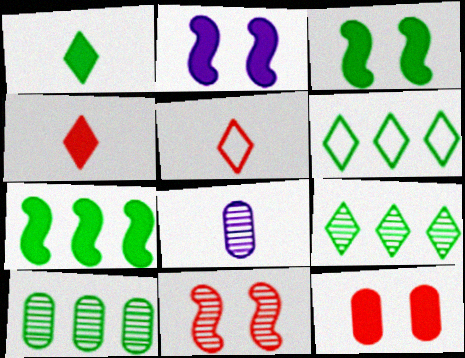[[2, 5, 10], 
[6, 7, 10], 
[8, 9, 11]]